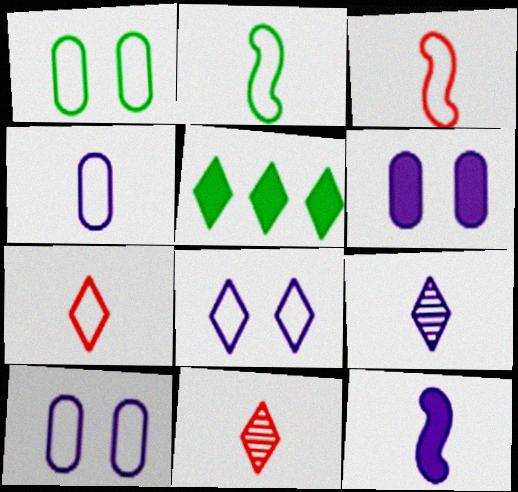[[2, 4, 7], 
[4, 9, 12], 
[5, 8, 11]]